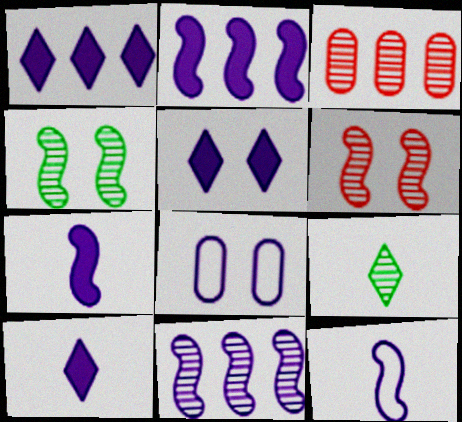[[1, 5, 10], 
[8, 10, 11]]